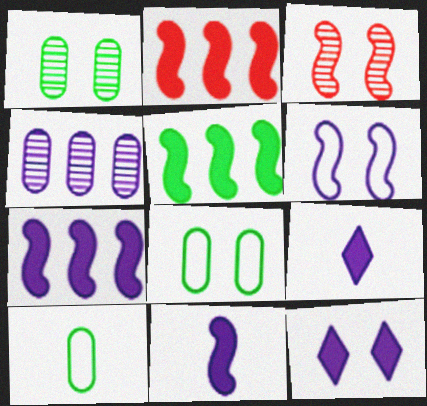[[2, 5, 7], 
[3, 8, 12], 
[4, 6, 9]]